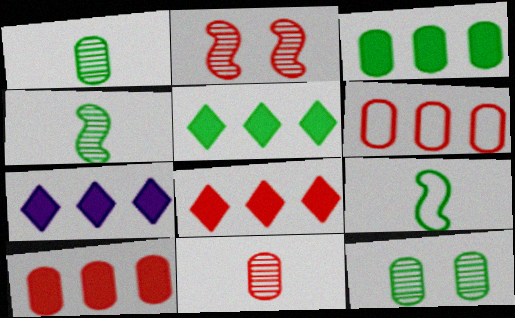[[5, 7, 8], 
[5, 9, 12]]